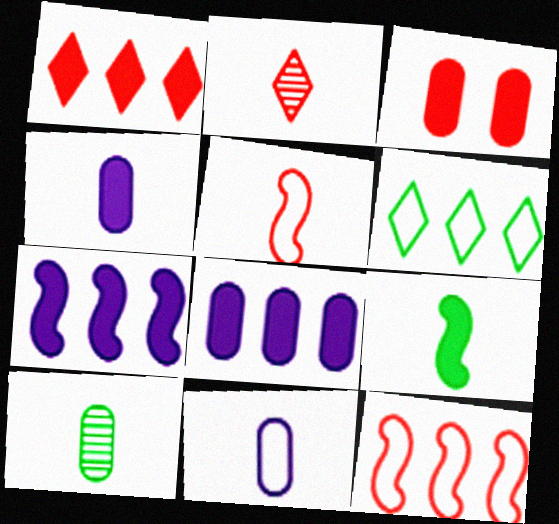[[2, 3, 12], 
[2, 9, 11]]